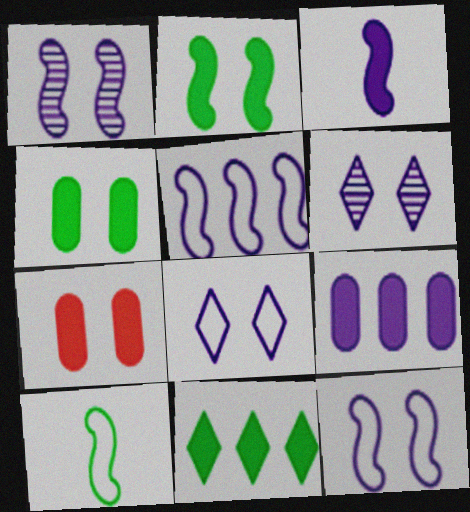[[1, 3, 5], 
[3, 7, 11]]